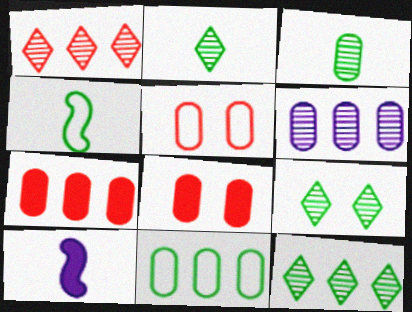[[2, 9, 12], 
[5, 10, 12], 
[6, 7, 11]]